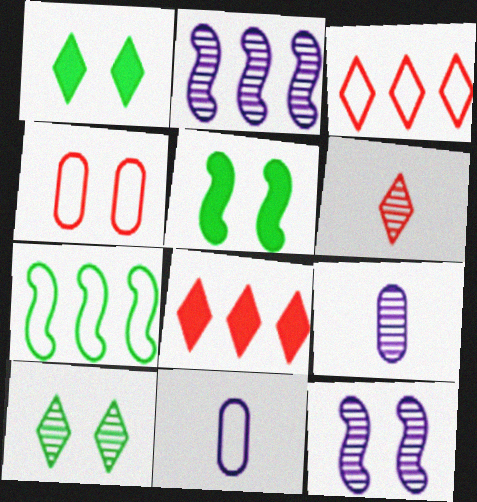[[1, 4, 12], 
[3, 5, 9]]